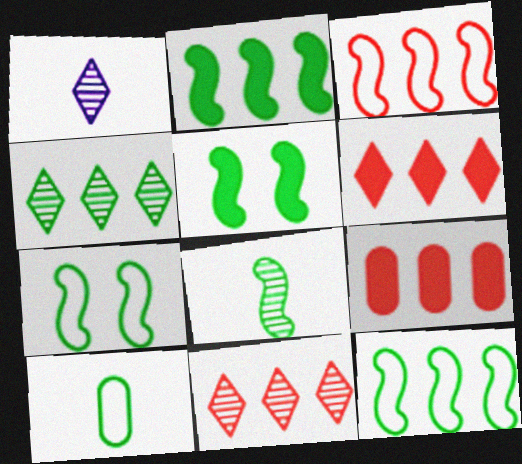[[1, 7, 9], 
[2, 7, 8], 
[3, 9, 11], 
[4, 5, 10], 
[5, 8, 12]]